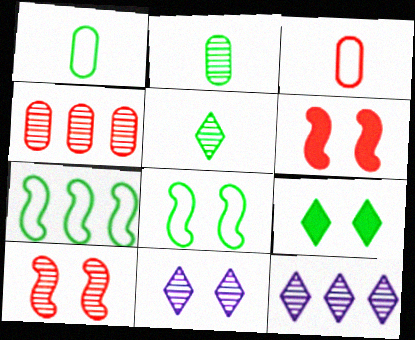[[1, 6, 12], 
[2, 7, 9], 
[2, 10, 12]]